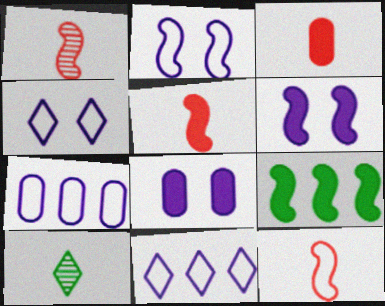[[1, 2, 9], 
[1, 5, 12], 
[5, 6, 9]]